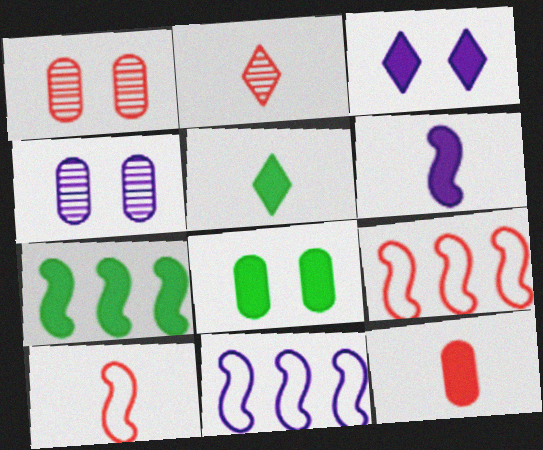[[1, 5, 11], 
[2, 8, 11], 
[2, 10, 12], 
[3, 7, 12], 
[4, 5, 9], 
[5, 6, 12], 
[5, 7, 8]]